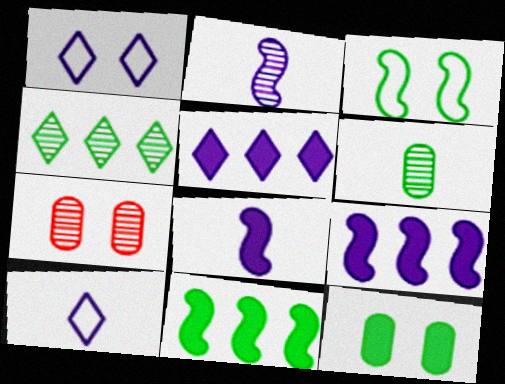[[2, 4, 7], 
[7, 10, 11]]